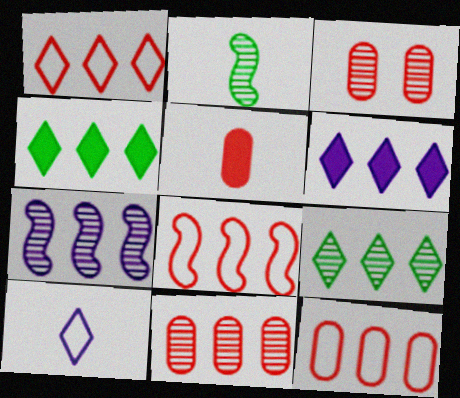[[1, 6, 9], 
[1, 8, 12], 
[2, 5, 10], 
[3, 5, 12], 
[4, 7, 12], 
[7, 9, 11]]